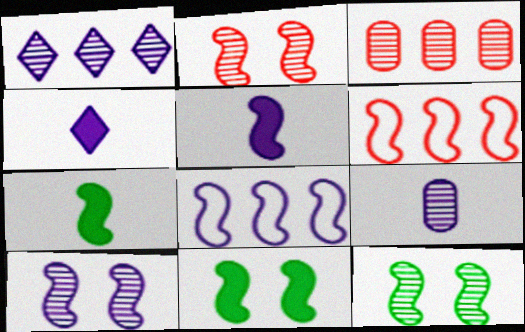[[1, 9, 10], 
[2, 7, 8], 
[2, 10, 12], 
[5, 6, 12], 
[5, 8, 10], 
[6, 7, 10]]